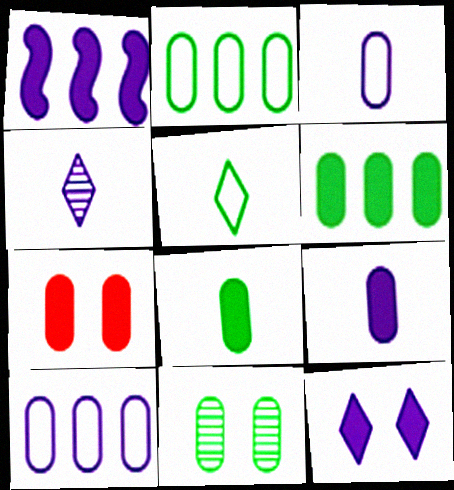[[1, 9, 12], 
[2, 8, 11], 
[6, 7, 9]]